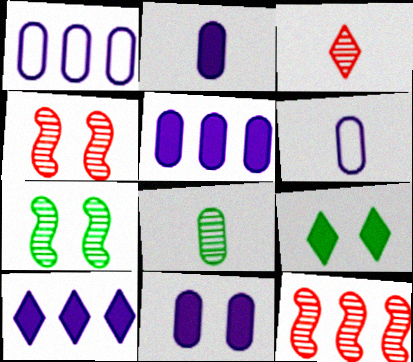[[2, 5, 11], 
[6, 9, 12]]